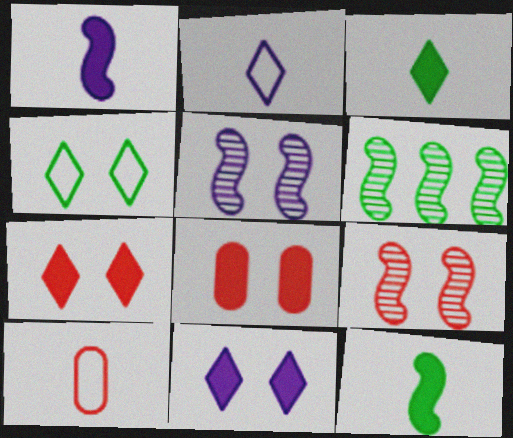[[2, 6, 8], 
[4, 5, 8], 
[6, 10, 11]]